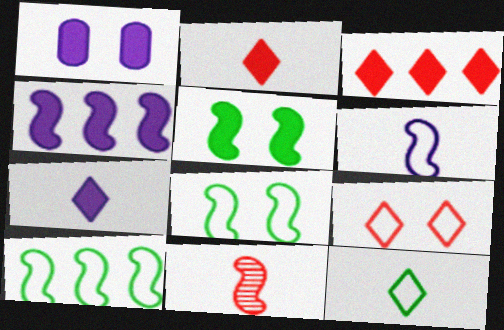[[1, 4, 7], 
[4, 8, 11]]